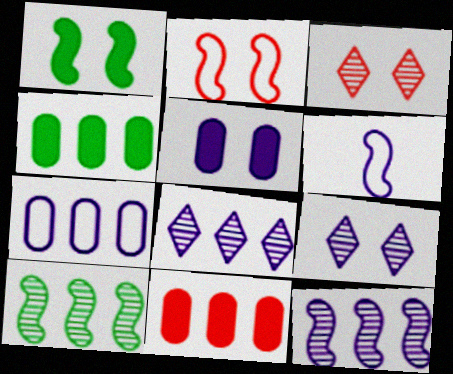[[3, 4, 6], 
[5, 6, 8]]